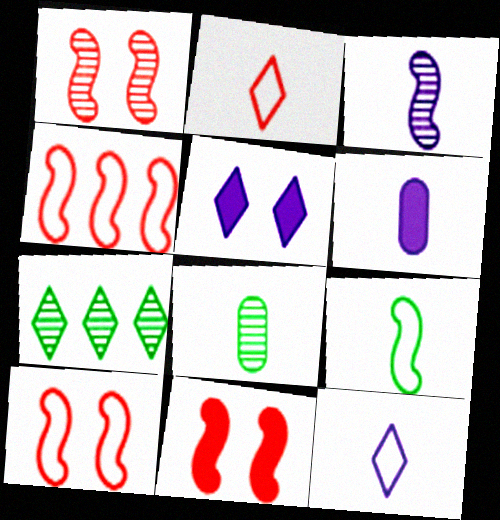[[1, 10, 11], 
[2, 5, 7], 
[3, 6, 12], 
[4, 5, 8], 
[6, 7, 10]]